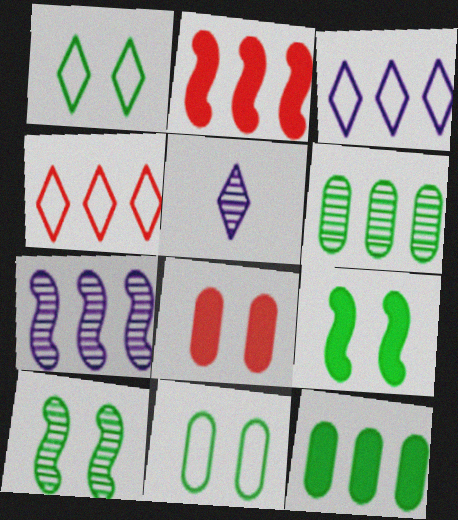[[2, 3, 6], 
[2, 5, 11], 
[4, 7, 12]]